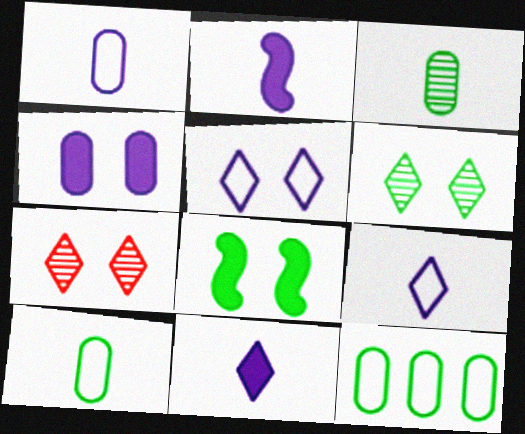[[2, 7, 12]]